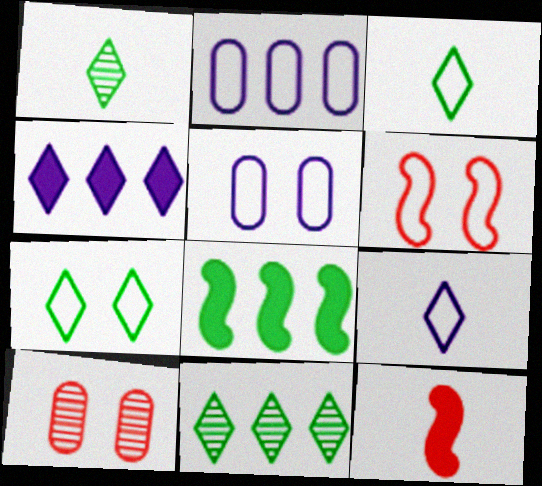[[2, 3, 6], 
[5, 6, 7], 
[5, 11, 12], 
[8, 9, 10]]